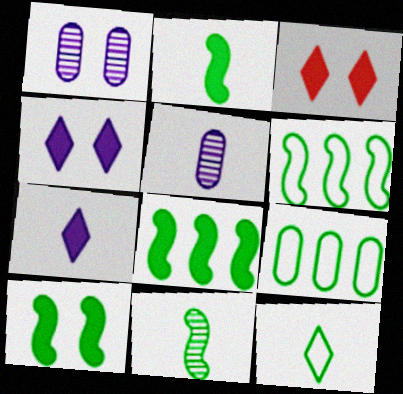[[2, 8, 10], 
[3, 5, 6], 
[6, 10, 11]]